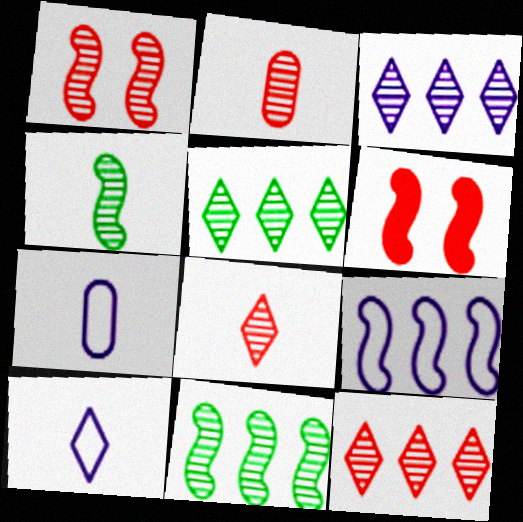[[1, 2, 12], 
[3, 5, 12], 
[4, 6, 9], 
[5, 6, 7]]